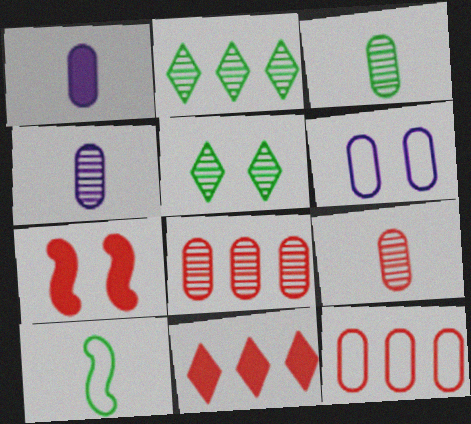[[3, 4, 9], 
[5, 6, 7]]